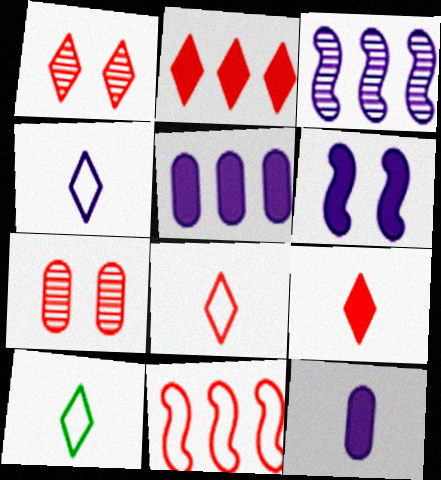[[1, 2, 8], 
[4, 8, 10], 
[7, 9, 11]]